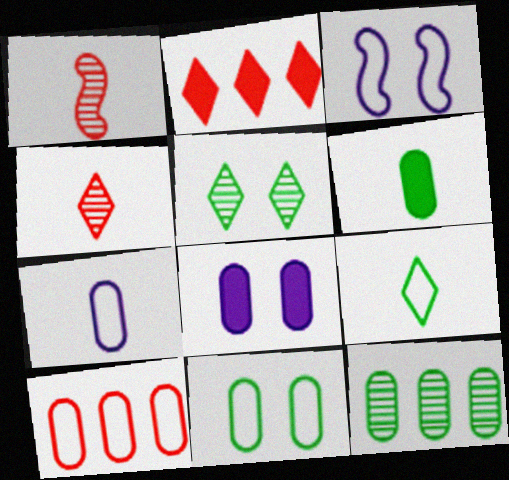[[3, 9, 10], 
[6, 11, 12], 
[7, 10, 11]]